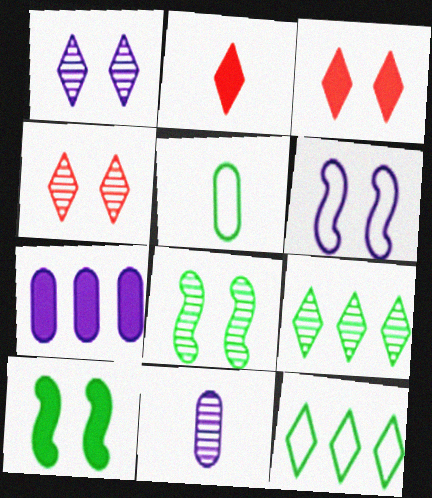[[1, 2, 12], 
[2, 7, 10], 
[5, 9, 10]]